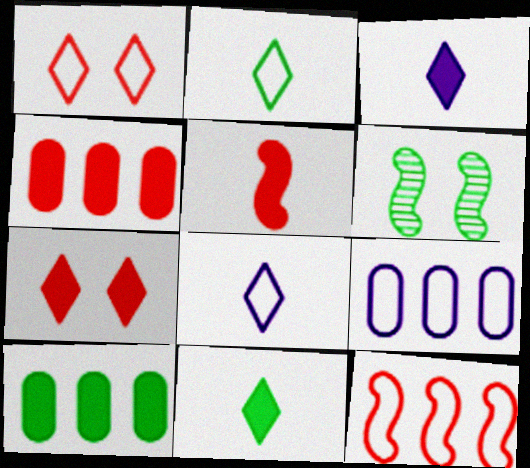[[2, 6, 10], 
[4, 5, 7], 
[4, 6, 8]]